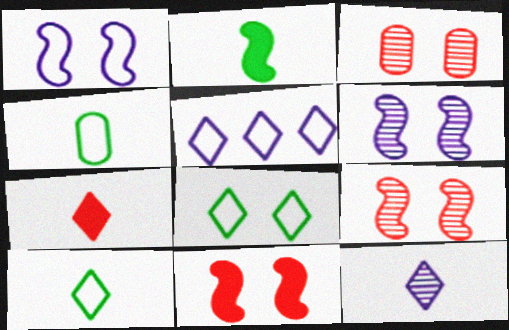[[2, 3, 5], 
[7, 10, 12]]